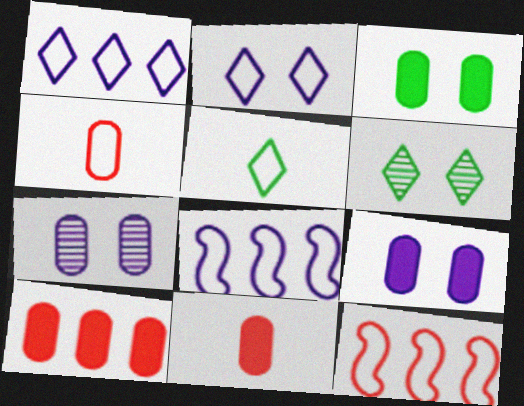[[6, 8, 11]]